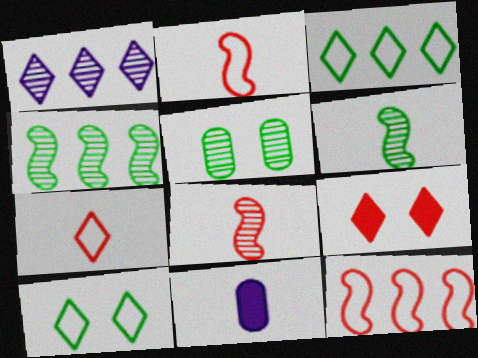[[1, 5, 8], 
[6, 7, 11]]